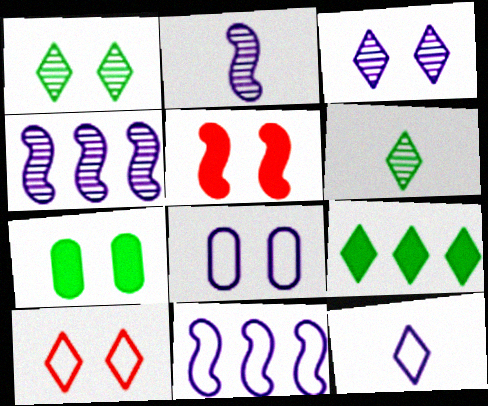[[1, 5, 8], 
[8, 11, 12]]